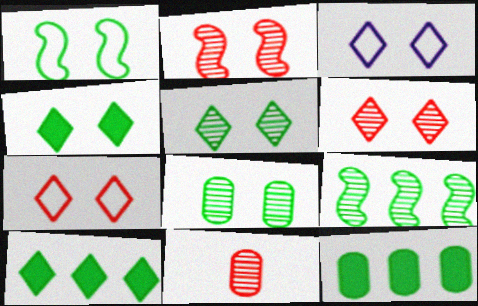[[1, 4, 8], 
[3, 4, 6]]